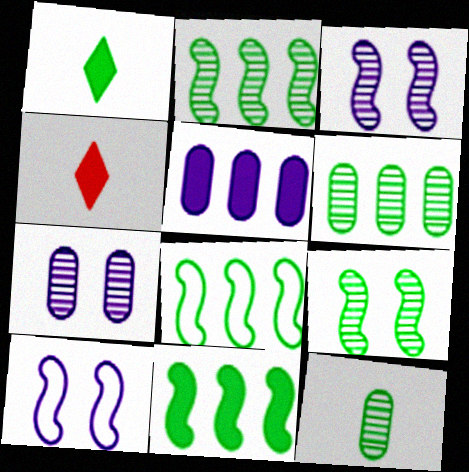[[2, 8, 11], 
[4, 6, 10], 
[4, 7, 8]]